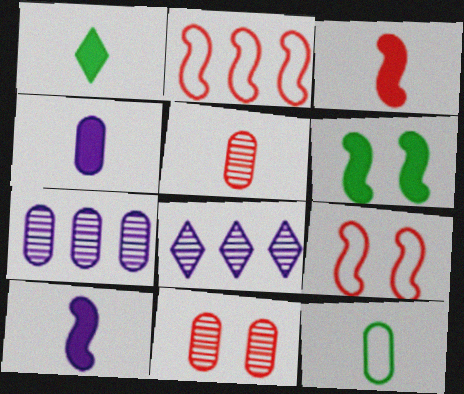[[1, 3, 4], 
[1, 7, 9], 
[4, 5, 12]]